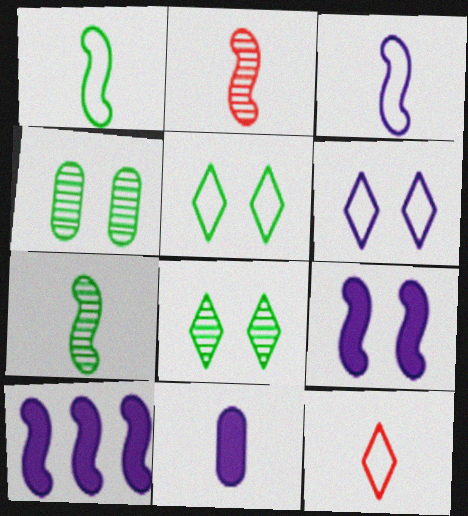[[4, 10, 12], 
[7, 11, 12]]